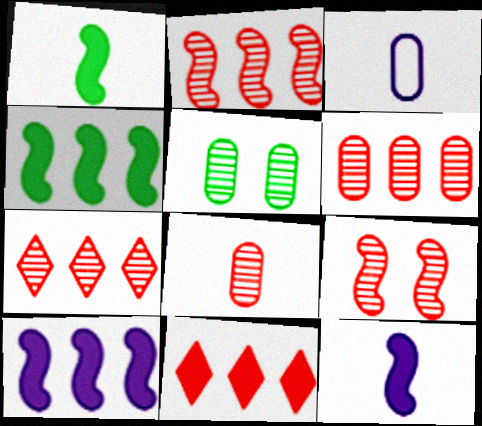[[2, 6, 7], 
[7, 8, 9]]